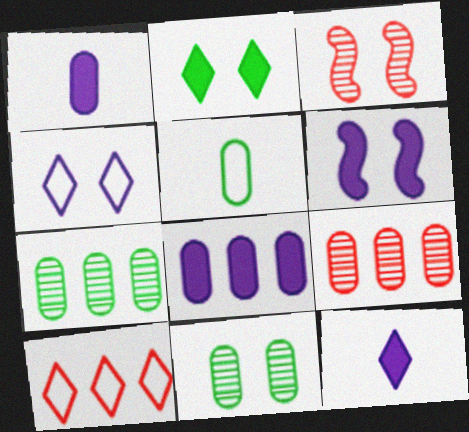[[6, 8, 12]]